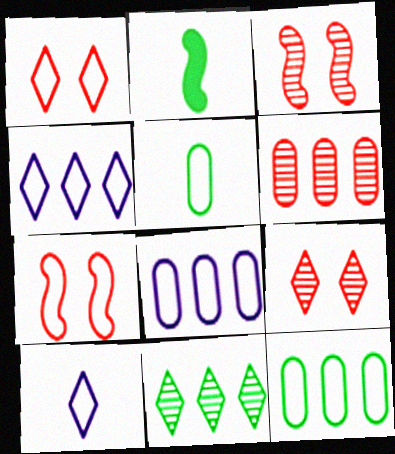[[2, 8, 9], 
[4, 5, 7], 
[7, 10, 12]]